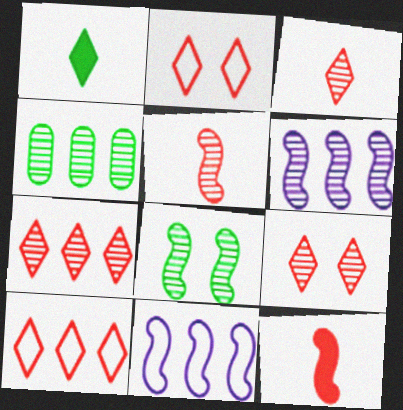[[3, 7, 9], 
[4, 6, 7], 
[5, 6, 8], 
[8, 11, 12]]